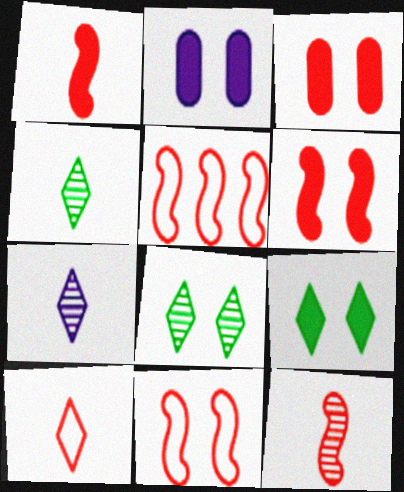[[2, 4, 5], 
[2, 6, 9], 
[2, 8, 11], 
[5, 6, 12]]